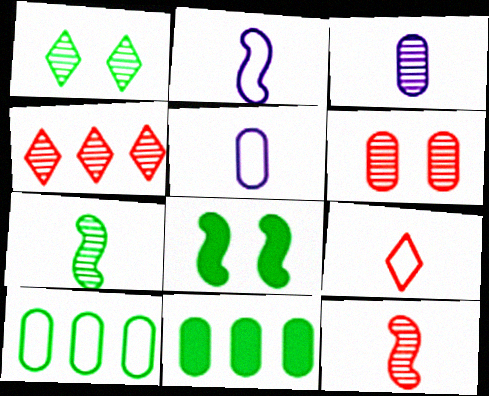[[4, 5, 8], 
[4, 6, 12], 
[5, 6, 11]]